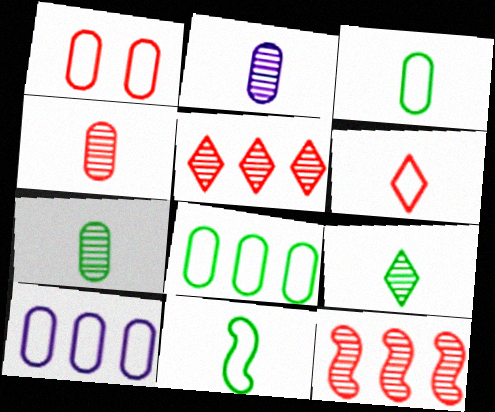[[1, 3, 10], 
[2, 4, 7]]